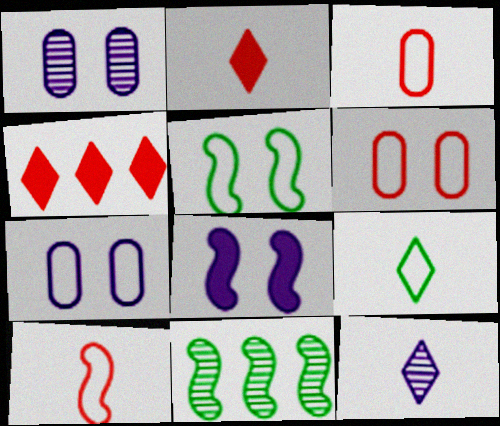[[2, 7, 11], 
[2, 9, 12], 
[8, 10, 11]]